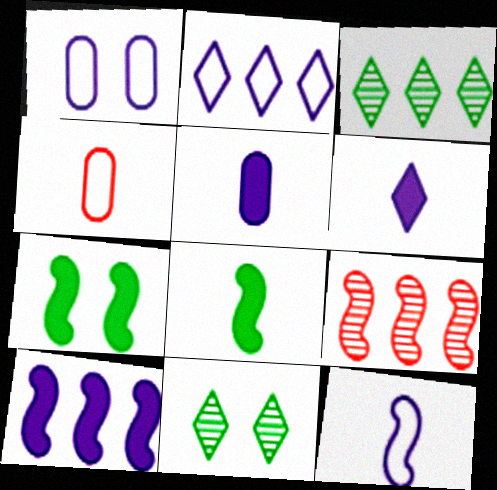[[1, 2, 12], 
[4, 10, 11], 
[7, 9, 12]]